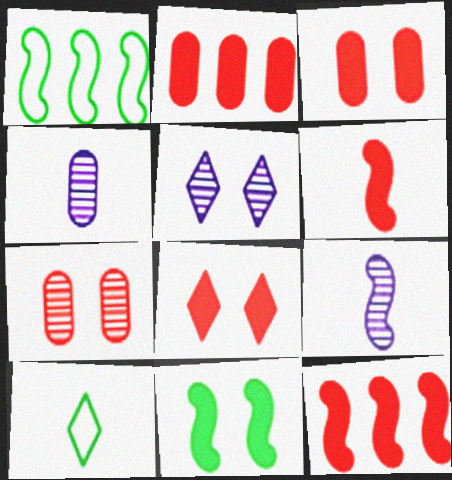[[1, 4, 8], 
[2, 6, 8], 
[4, 6, 10]]